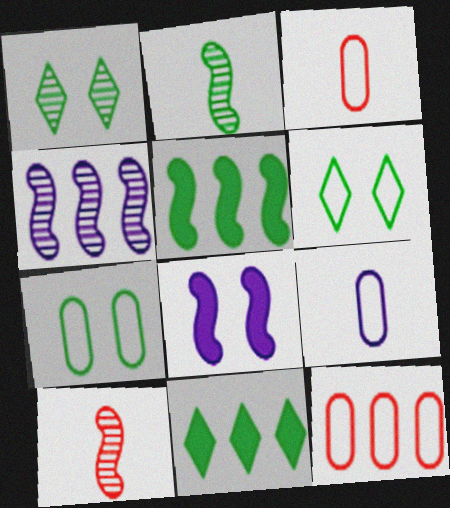[[2, 7, 11], 
[4, 11, 12], 
[7, 9, 12]]